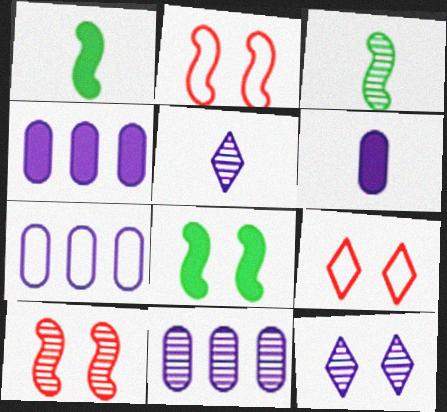[[1, 9, 11], 
[3, 4, 9], 
[4, 7, 11]]